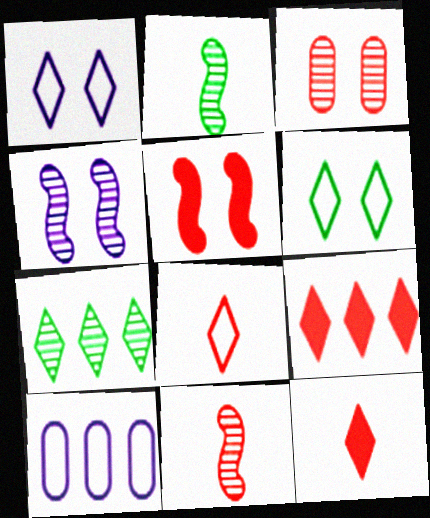[[1, 7, 12]]